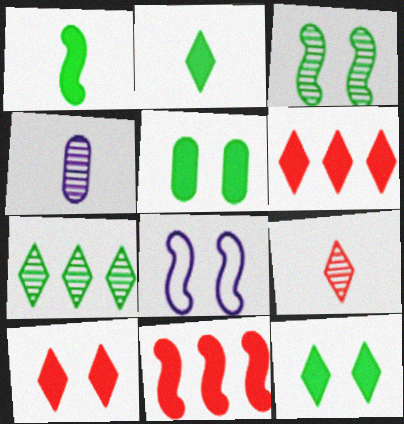[]